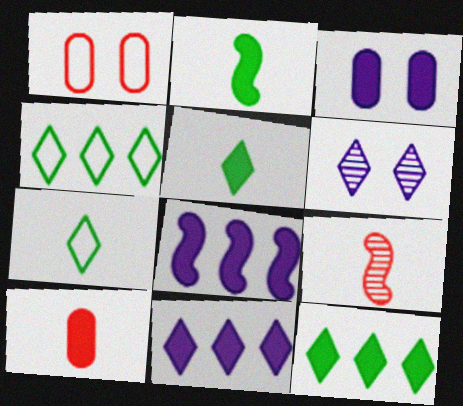[[3, 4, 9]]